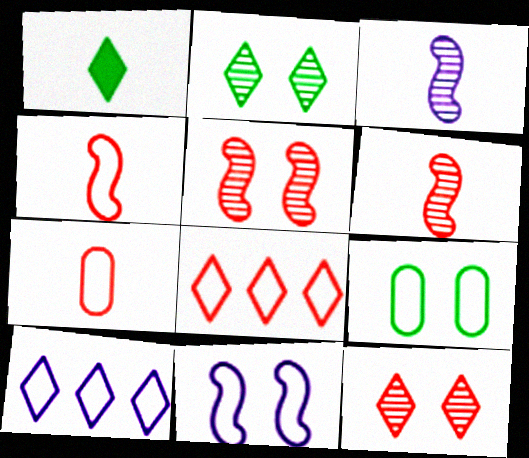[[1, 3, 7], 
[1, 10, 12], 
[4, 9, 10]]